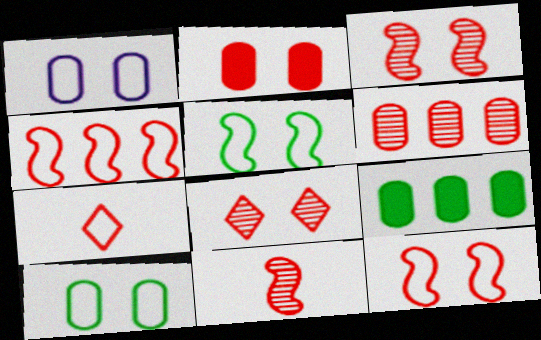[[2, 8, 12], 
[6, 8, 11]]